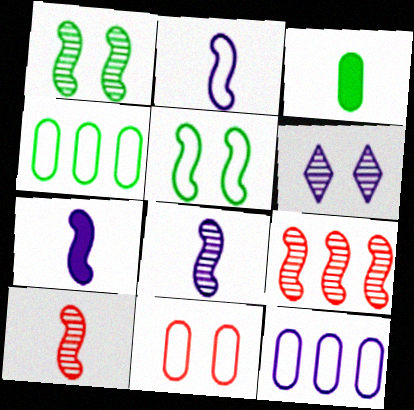[[1, 8, 9], 
[2, 7, 8], 
[5, 7, 9], 
[6, 7, 12]]